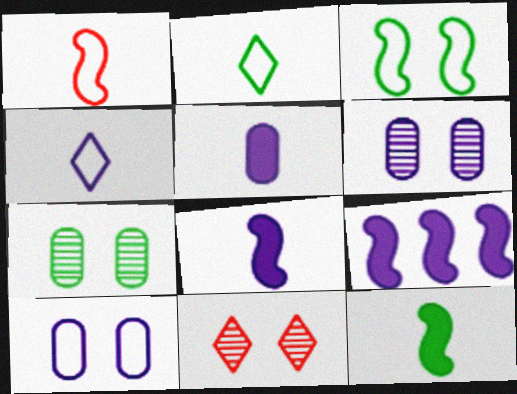[[4, 6, 9]]